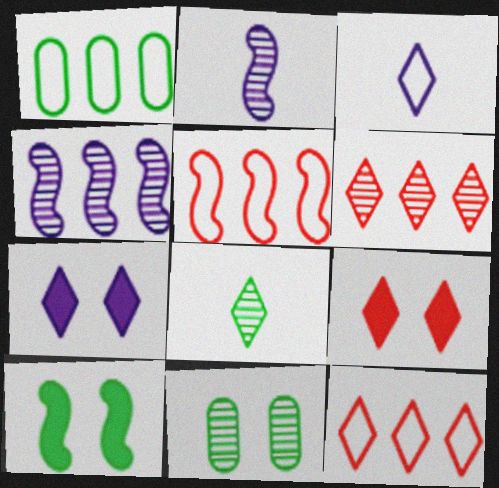[[1, 2, 9], 
[1, 8, 10], 
[2, 5, 10], 
[2, 6, 11], 
[7, 8, 12]]